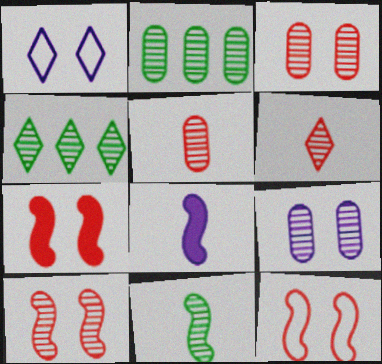[[2, 5, 9], 
[7, 10, 12]]